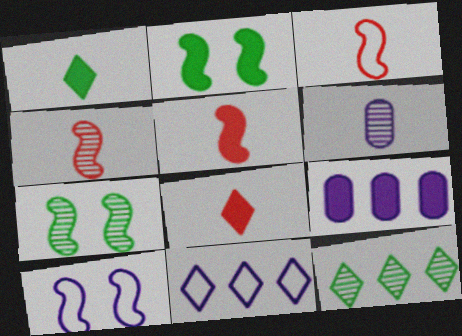[[1, 3, 6], 
[2, 8, 9], 
[3, 4, 5]]